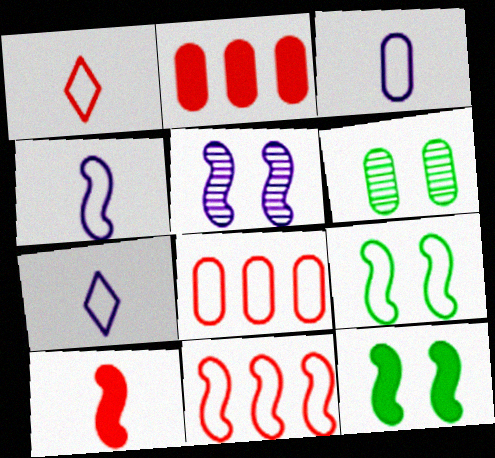[[2, 3, 6], 
[3, 4, 7], 
[4, 9, 11], 
[7, 8, 9]]